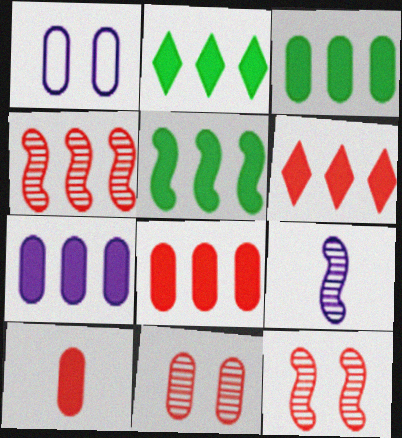[[2, 3, 5], 
[3, 7, 8], 
[5, 6, 7]]